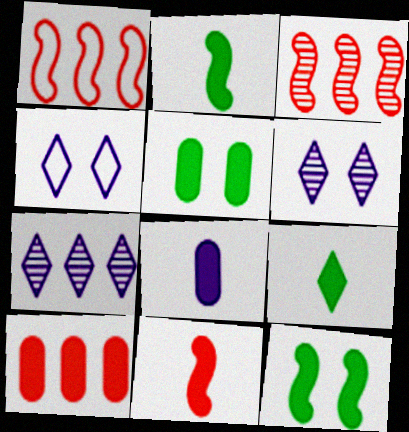[[5, 8, 10], 
[8, 9, 11]]